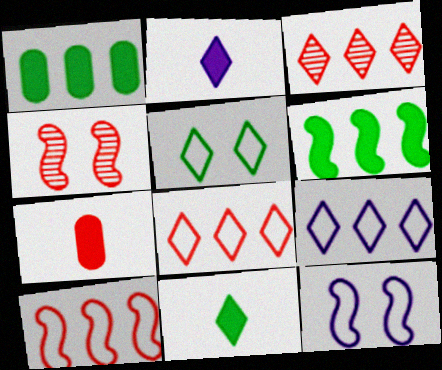[[2, 3, 5], 
[4, 7, 8]]